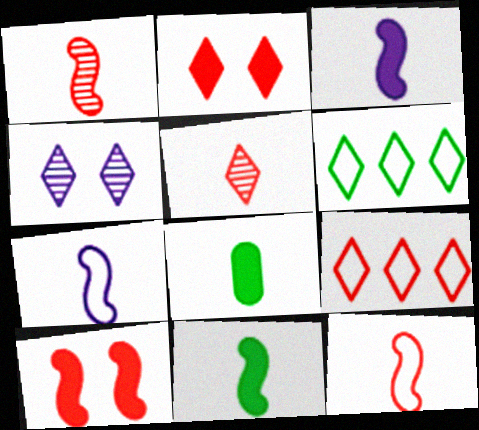[[1, 7, 11], 
[2, 5, 9], 
[5, 7, 8]]